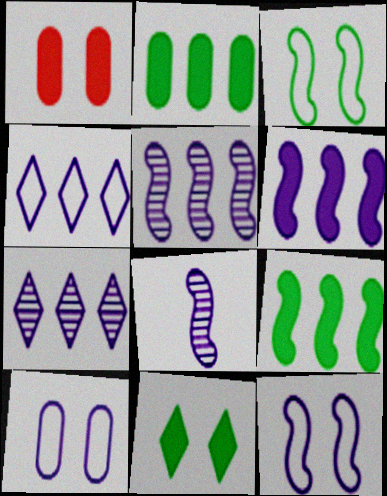[[6, 8, 12]]